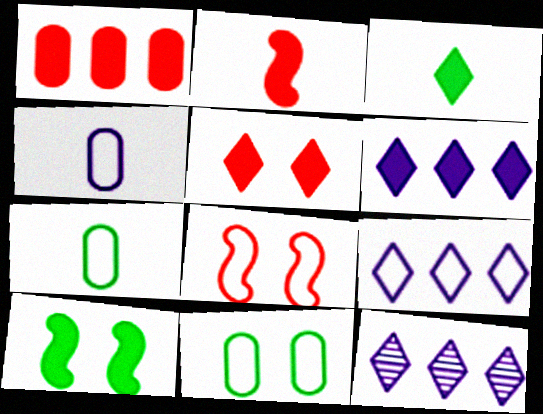[[1, 2, 5], 
[2, 11, 12], 
[3, 5, 6], 
[6, 9, 12], 
[7, 8, 9]]